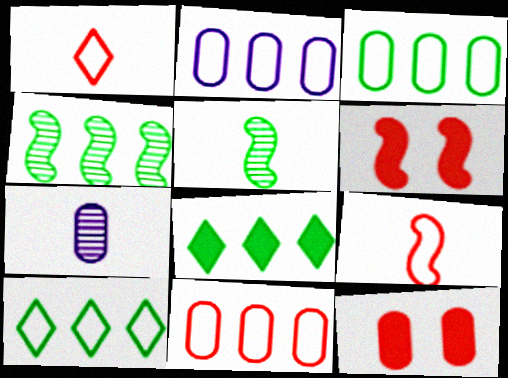[[2, 3, 11], 
[3, 4, 8], 
[3, 7, 12], 
[6, 7, 10]]